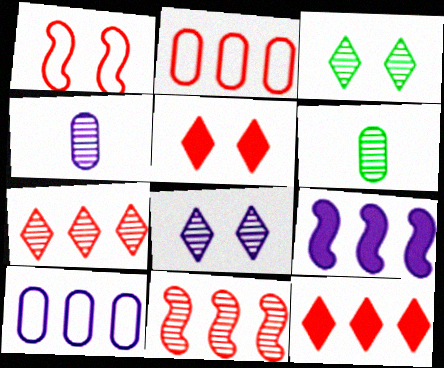[[2, 11, 12], 
[3, 4, 11], 
[6, 8, 11]]